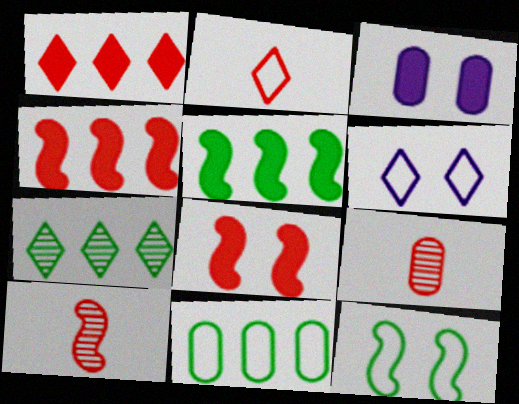[[3, 9, 11], 
[5, 6, 9], 
[5, 7, 11]]